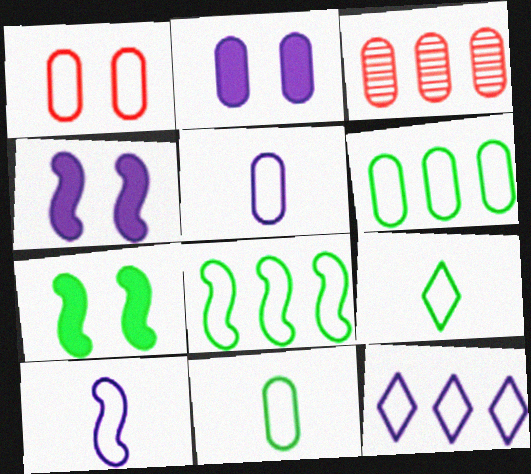[[1, 5, 6], 
[2, 3, 11], 
[3, 4, 9]]